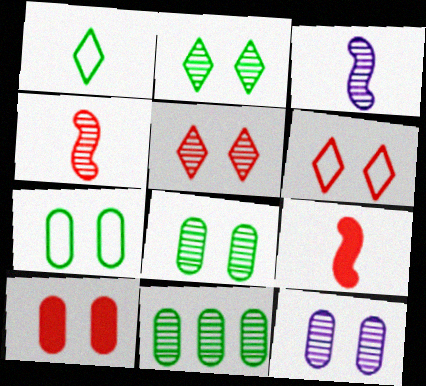[[3, 5, 11], 
[7, 10, 12]]